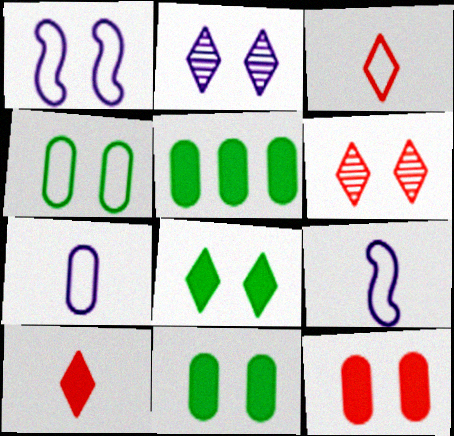[[1, 6, 11], 
[5, 6, 9]]